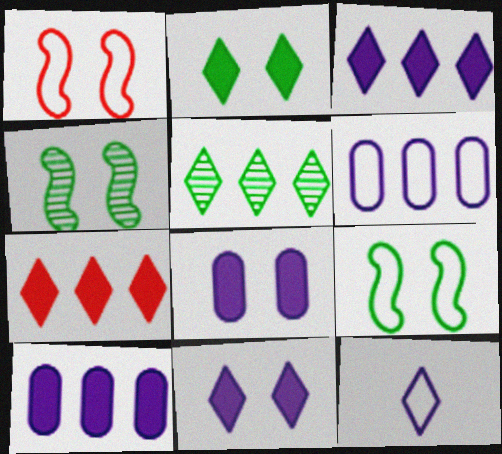[]